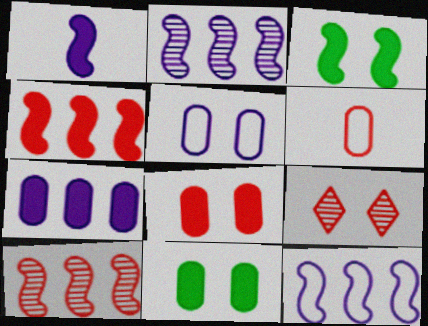[[1, 3, 4], 
[3, 5, 9], 
[4, 6, 9]]